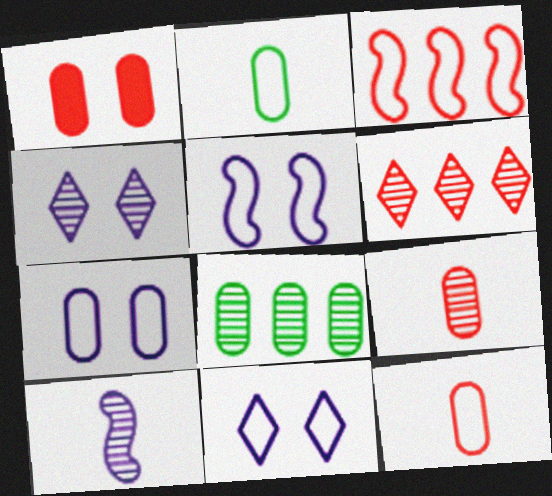[[2, 3, 11], 
[5, 7, 11]]